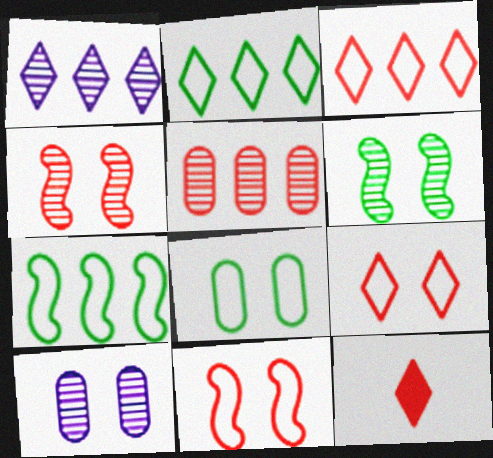[[5, 11, 12], 
[7, 10, 12]]